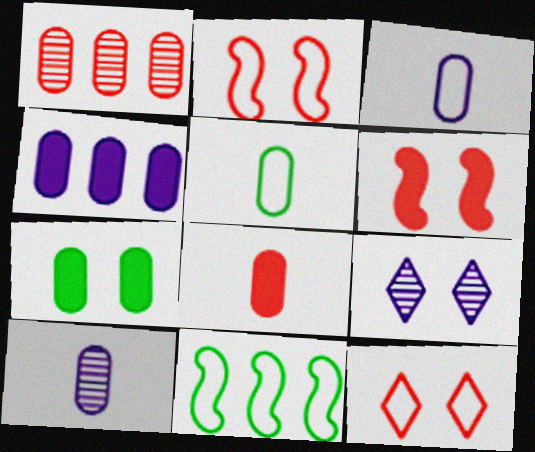[[1, 3, 7], 
[2, 7, 9], 
[3, 11, 12], 
[4, 7, 8], 
[5, 8, 10], 
[8, 9, 11]]